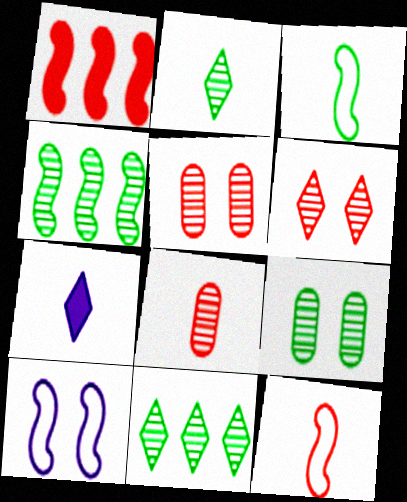[[2, 4, 9], 
[3, 7, 8]]